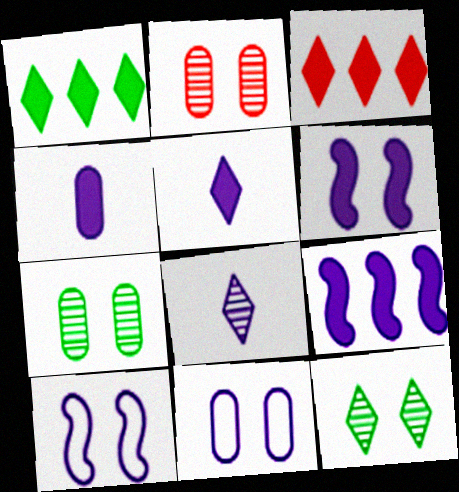[[8, 9, 11]]